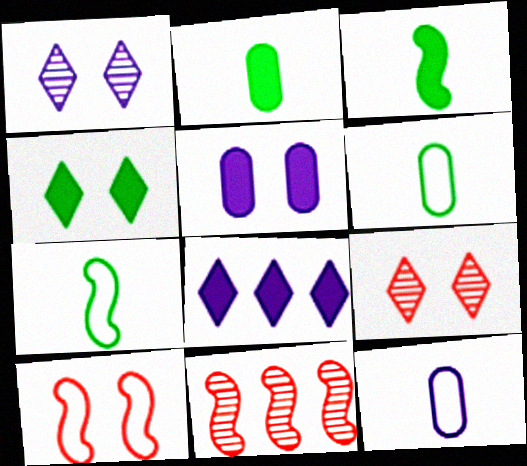[[4, 11, 12]]